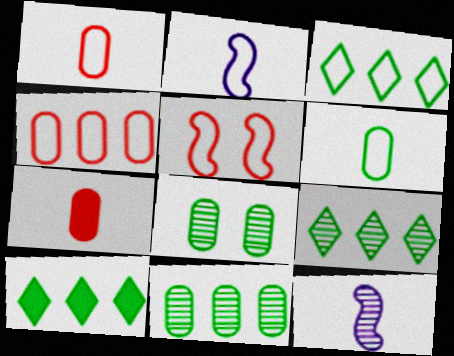[[3, 9, 10]]